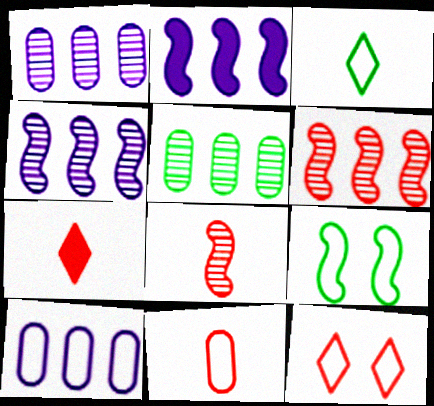[[1, 7, 9], 
[2, 8, 9], 
[7, 8, 11]]